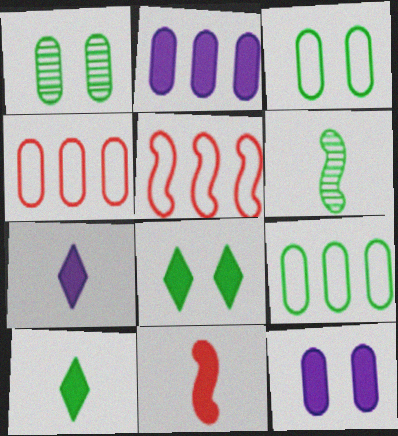[[1, 5, 7], 
[2, 8, 11], 
[6, 8, 9]]